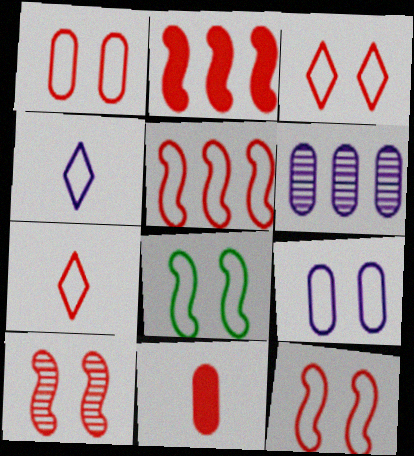[[1, 3, 12], 
[1, 5, 7], 
[3, 8, 9]]